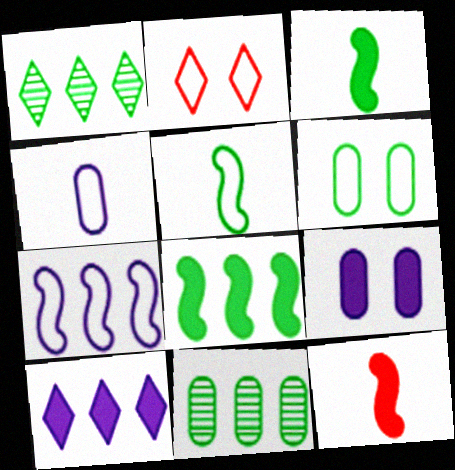[[1, 3, 6]]